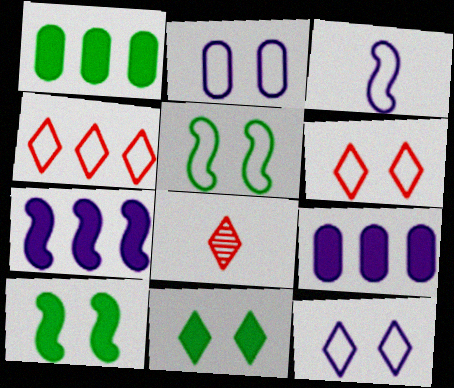[[2, 5, 6], 
[5, 8, 9]]